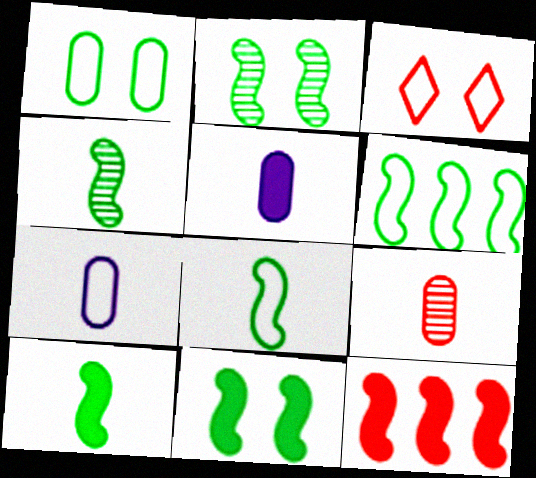[[2, 6, 10], 
[3, 6, 7], 
[3, 9, 12], 
[4, 6, 11], 
[4, 8, 10]]